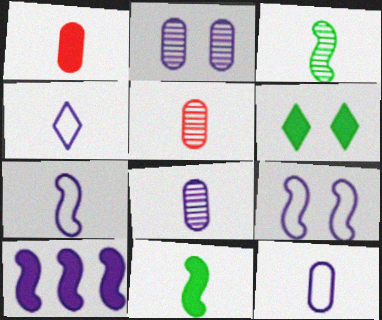[[1, 3, 4], 
[1, 6, 10], 
[2, 4, 10], 
[4, 5, 11], 
[4, 7, 12]]